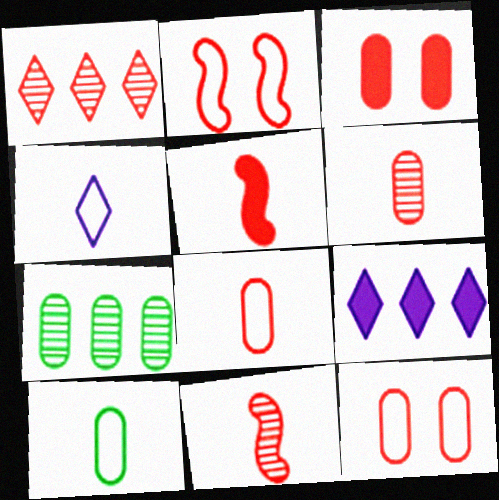[[1, 5, 12]]